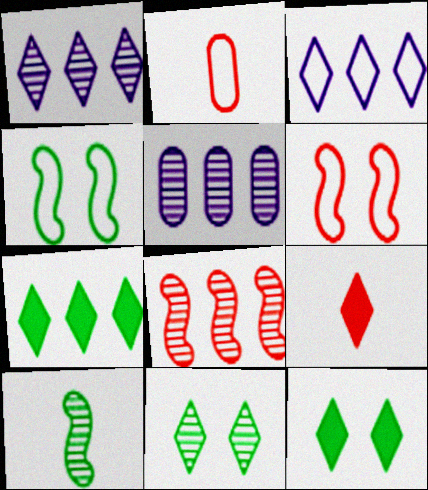[[2, 3, 4], 
[3, 9, 11], 
[4, 5, 9]]